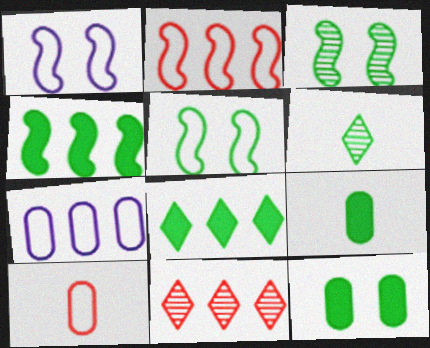[[1, 9, 11], 
[4, 7, 11]]